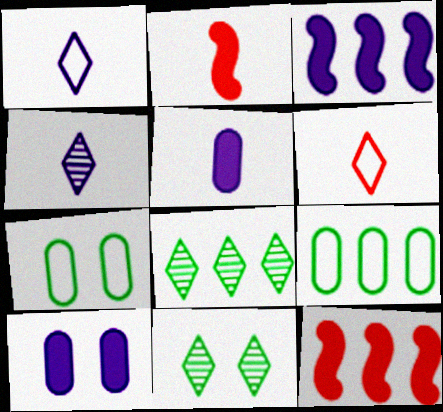[[4, 7, 12]]